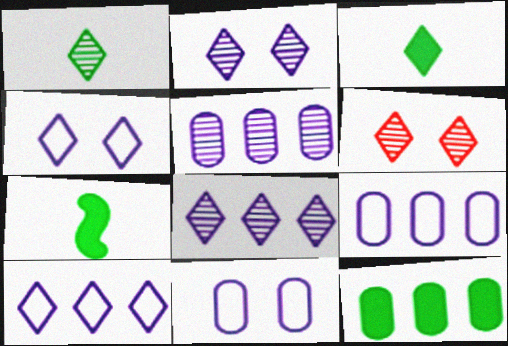[[1, 6, 8], 
[3, 6, 10], 
[6, 7, 9]]